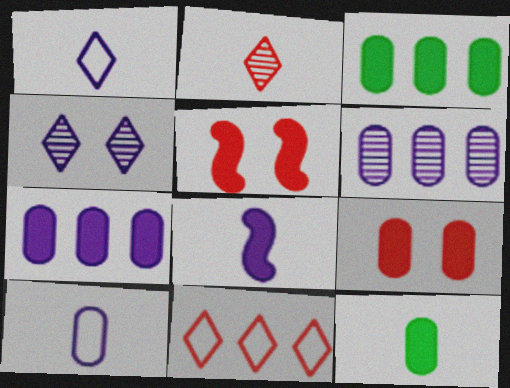[[7, 9, 12]]